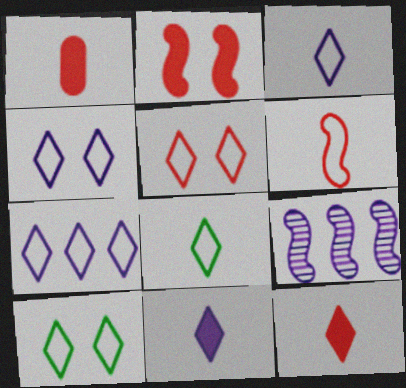[[1, 9, 10], 
[3, 4, 7], 
[4, 5, 10], 
[5, 7, 8]]